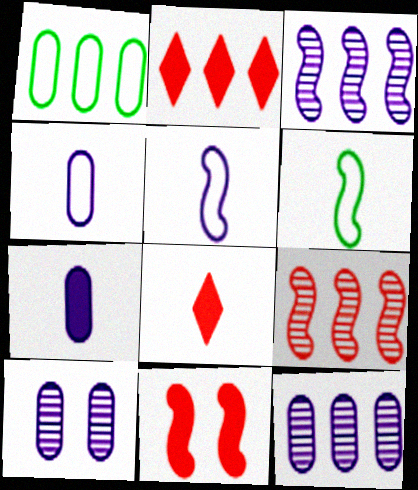[[1, 2, 3], 
[2, 6, 10], 
[3, 6, 11]]